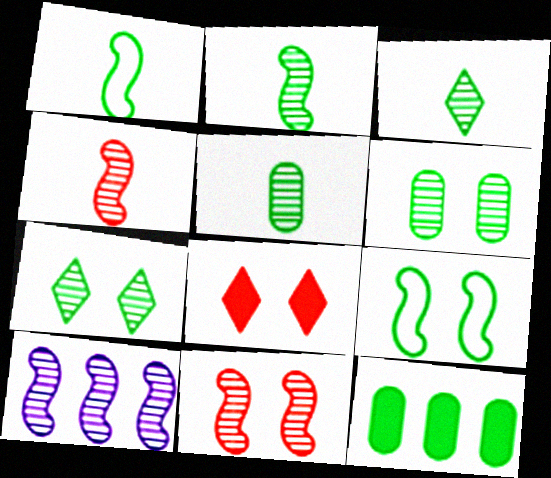[[1, 7, 12], 
[2, 3, 5], 
[2, 10, 11], 
[3, 9, 12]]